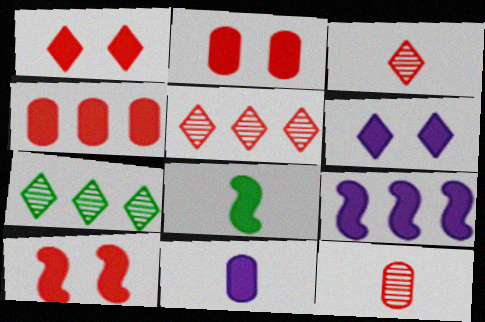[[1, 2, 10], 
[4, 6, 8], 
[6, 9, 11], 
[8, 9, 10]]